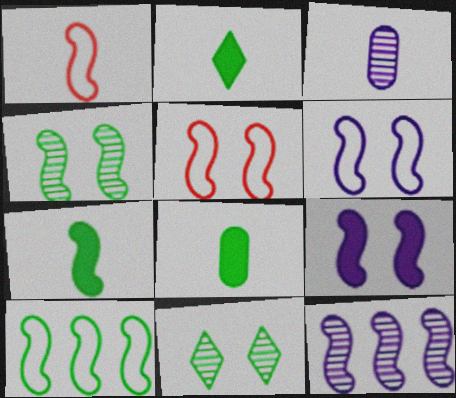[[1, 2, 3], 
[1, 6, 10], 
[2, 7, 8], 
[4, 5, 9], 
[4, 7, 10], 
[5, 7, 12], 
[8, 10, 11]]